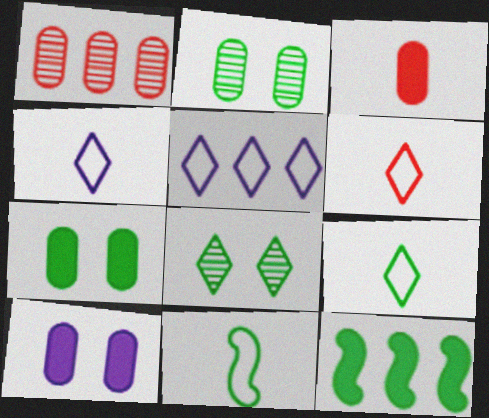[[1, 5, 12], 
[2, 9, 12], 
[4, 6, 9]]